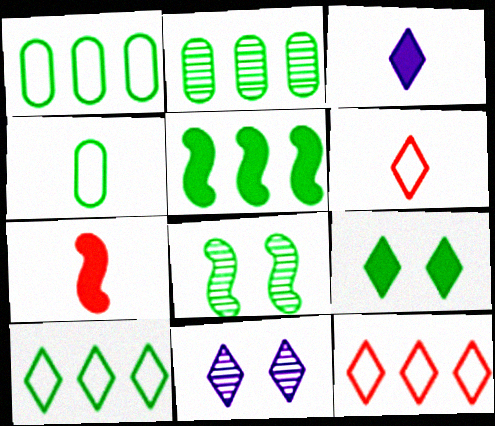[[1, 7, 11], 
[2, 5, 10]]